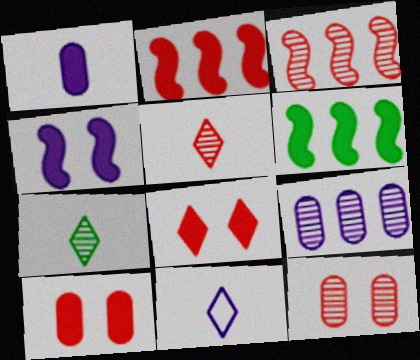[[1, 6, 8], 
[3, 5, 12], 
[4, 9, 11], 
[6, 11, 12]]